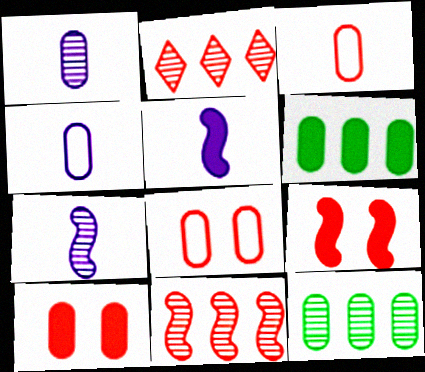[[1, 6, 8], 
[2, 3, 9], 
[4, 10, 12]]